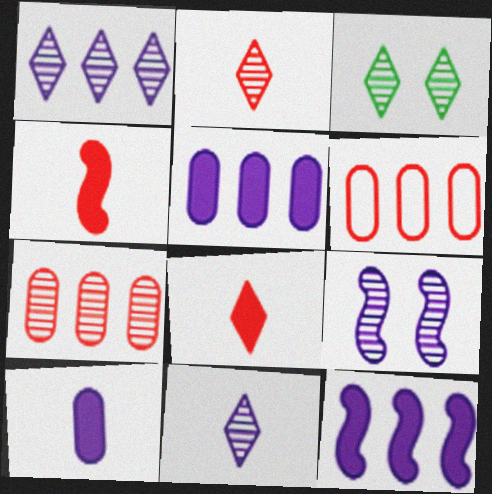[[1, 2, 3]]